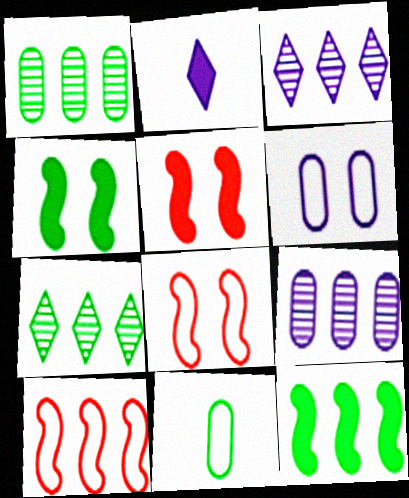[[1, 2, 8], 
[3, 5, 11], 
[4, 7, 11]]